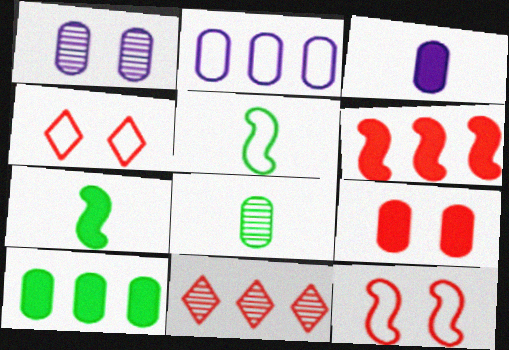[[1, 2, 3], 
[2, 4, 5], 
[2, 8, 9], 
[3, 9, 10]]